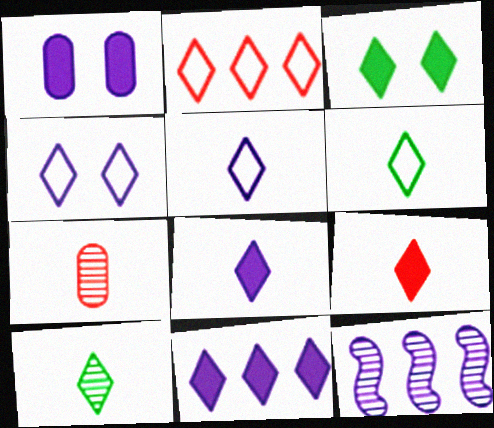[[1, 5, 12], 
[2, 4, 6], 
[3, 9, 11], 
[5, 9, 10]]